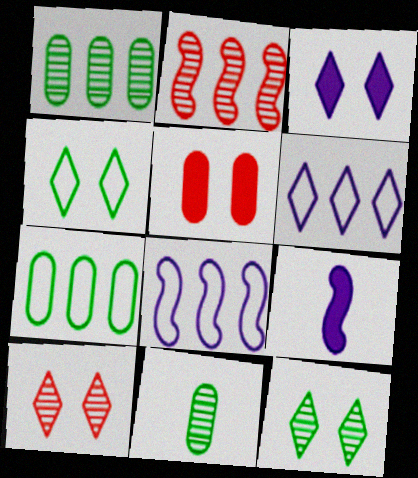[[3, 4, 10], 
[7, 9, 10]]